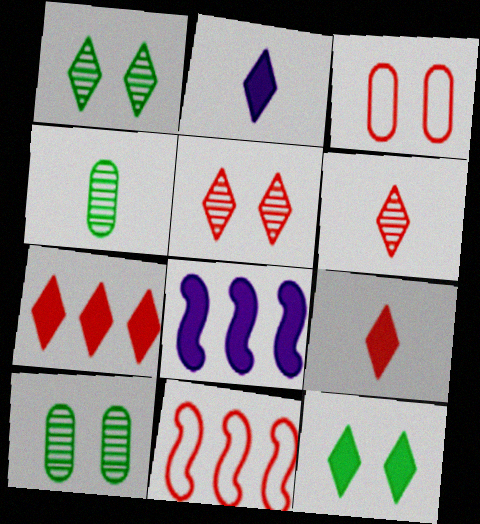[[2, 7, 12], 
[2, 10, 11]]